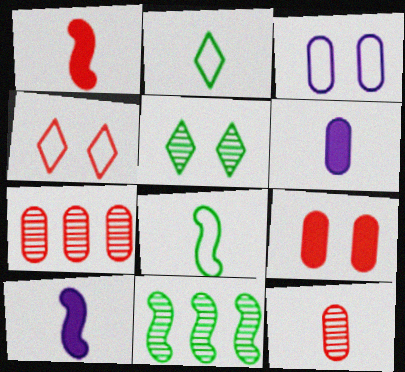[[1, 4, 7], 
[2, 10, 12], 
[4, 6, 11]]